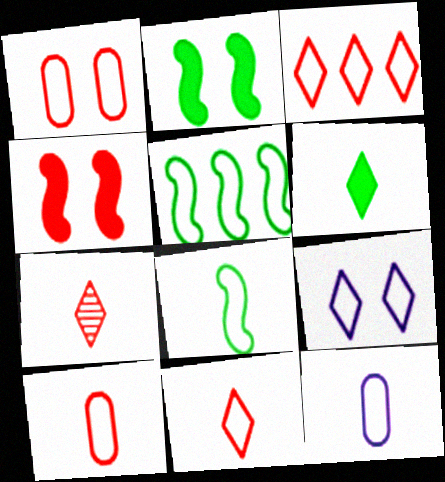[[5, 9, 10], 
[8, 11, 12]]